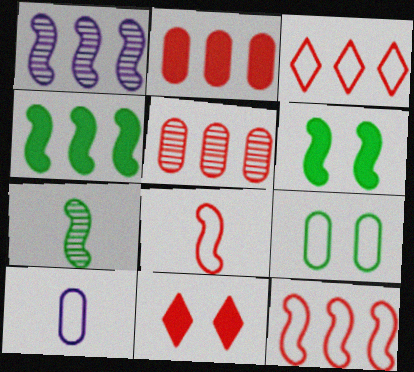[[1, 4, 12], 
[1, 6, 8], 
[5, 8, 11]]